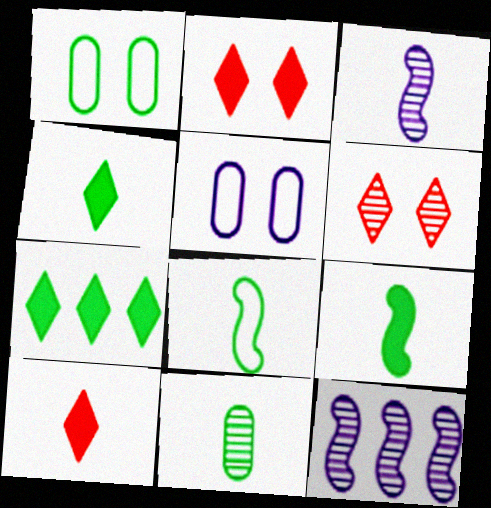[[1, 10, 12], 
[4, 8, 11], 
[6, 11, 12]]